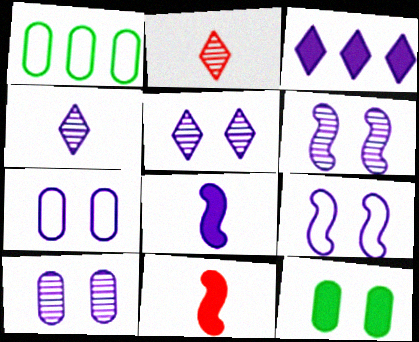[[1, 5, 11], 
[3, 11, 12], 
[5, 6, 10]]